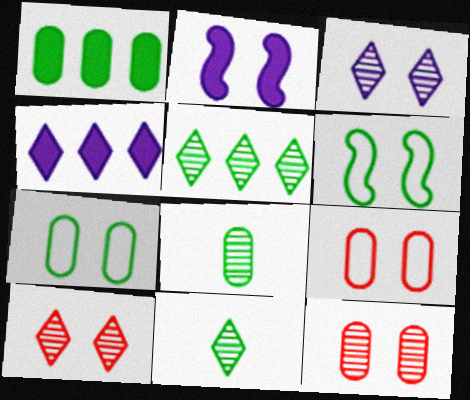[[1, 6, 11], 
[1, 7, 8], 
[2, 7, 10]]